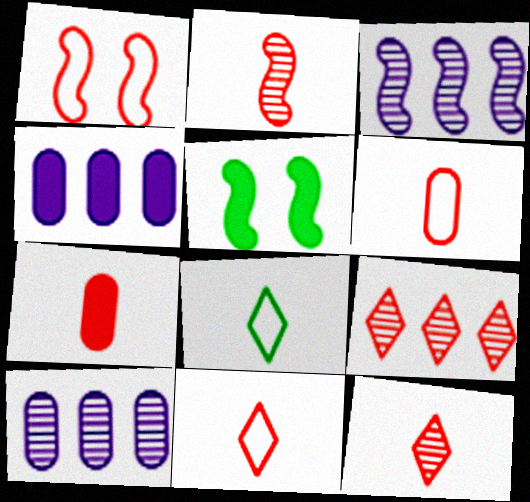[[1, 7, 9], 
[2, 7, 11], 
[5, 10, 11]]